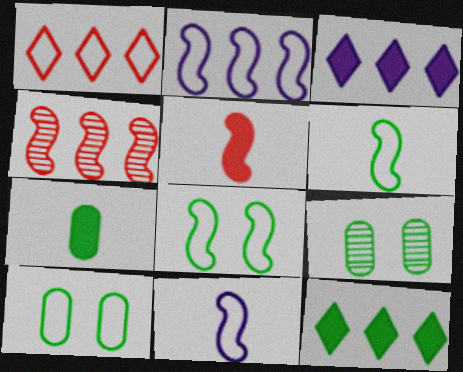[[1, 10, 11], 
[6, 9, 12]]